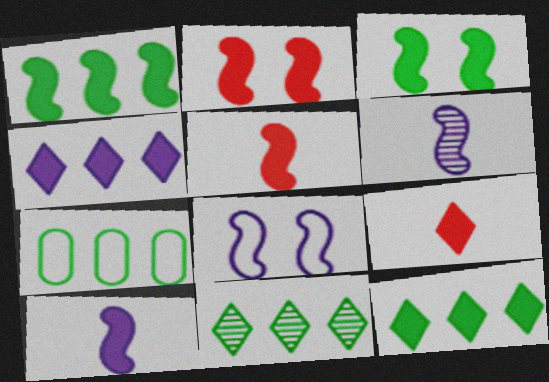[[1, 2, 10], 
[1, 7, 11]]